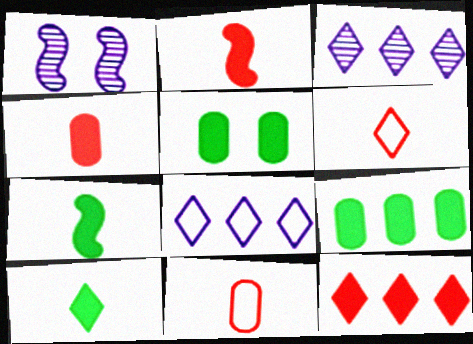[[1, 6, 9]]